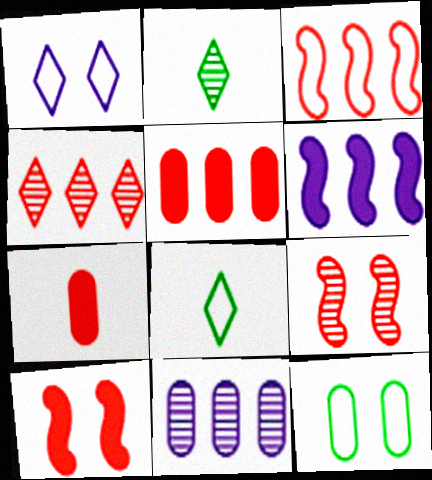[[2, 9, 11], 
[3, 4, 5], 
[7, 11, 12], 
[8, 10, 11]]